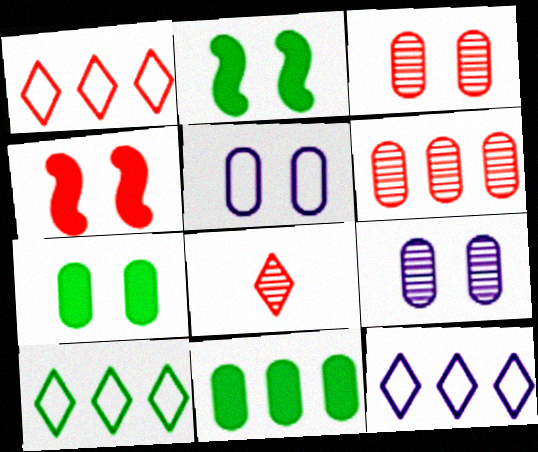[[1, 10, 12], 
[3, 5, 7]]